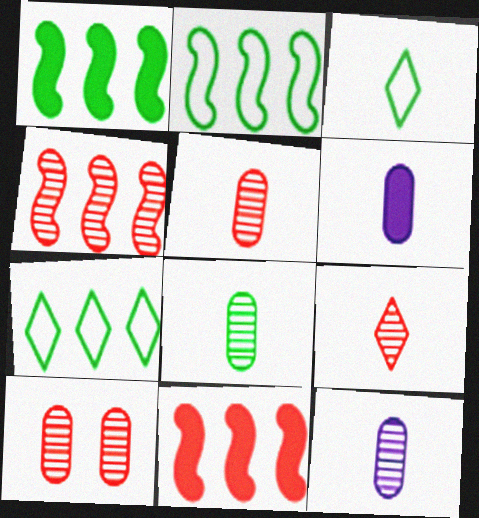[[4, 9, 10], 
[5, 8, 12]]